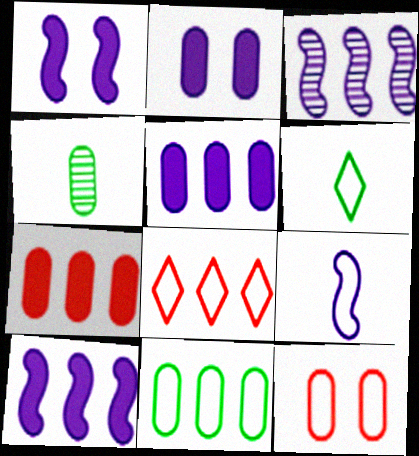[[1, 3, 9], 
[1, 4, 8], 
[4, 5, 12]]